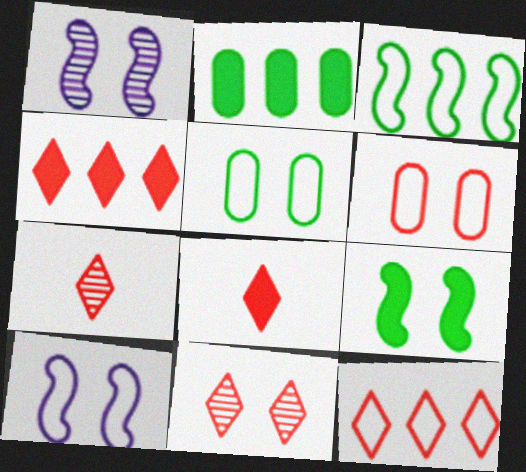[[2, 7, 10], 
[8, 11, 12]]